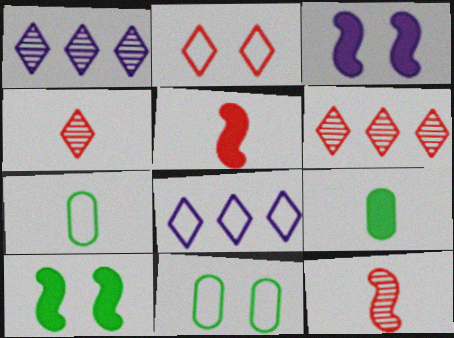[[1, 5, 11], 
[3, 6, 7]]